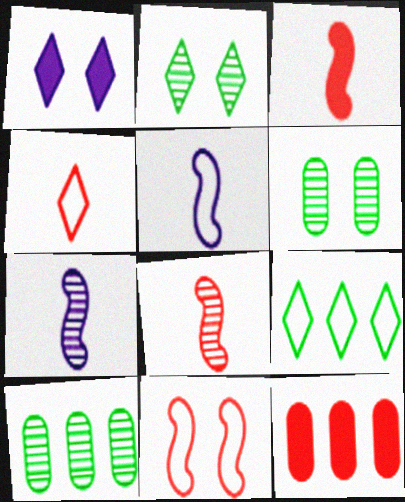[[1, 6, 11], 
[2, 5, 12]]